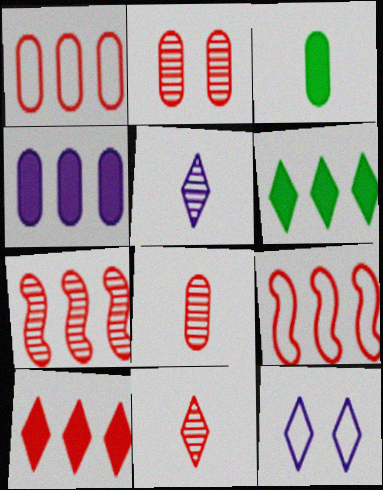[[1, 7, 10], 
[2, 7, 11], 
[3, 7, 12], 
[6, 11, 12]]